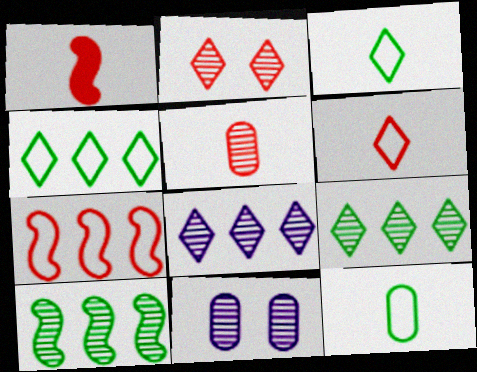[[1, 4, 11], 
[1, 5, 6]]